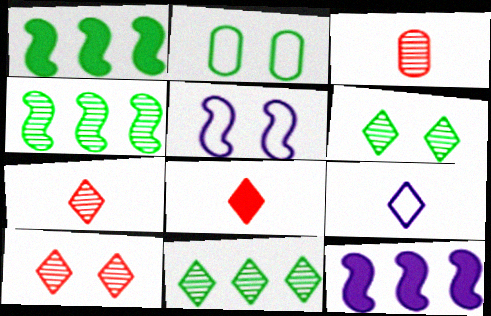[[2, 7, 12]]